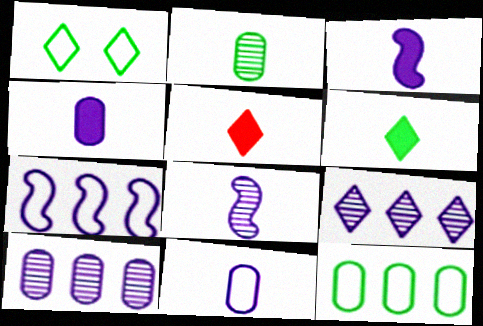[[1, 5, 9]]